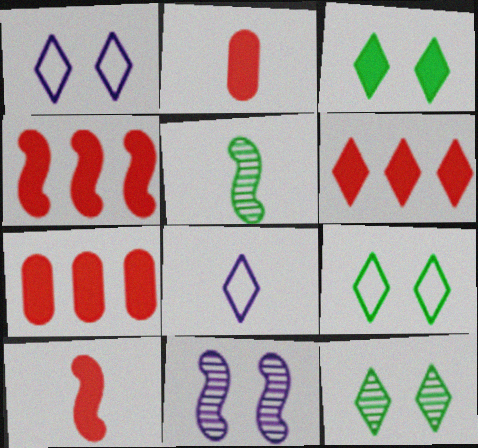[[1, 5, 7], 
[2, 5, 8], 
[3, 9, 12], 
[4, 6, 7], 
[6, 8, 12]]